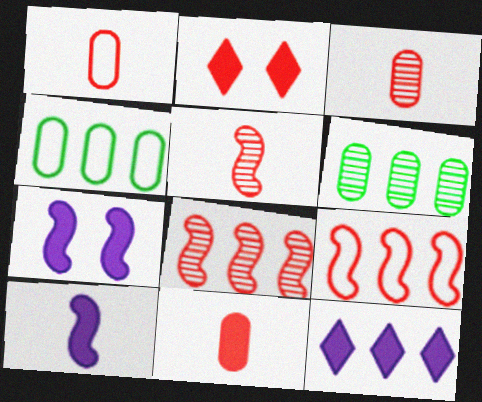[[1, 2, 8], 
[1, 3, 11], 
[2, 3, 9], 
[4, 8, 12], 
[6, 9, 12]]